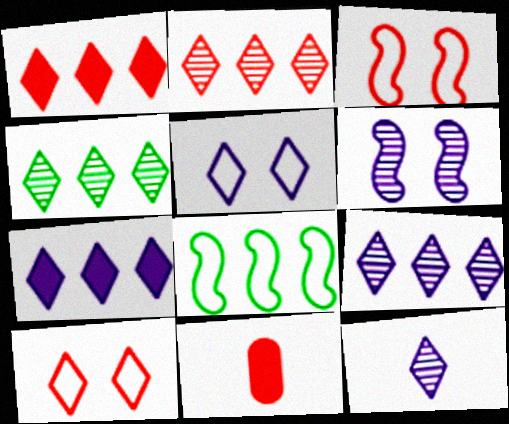[[2, 3, 11], 
[2, 4, 9], 
[5, 7, 12]]